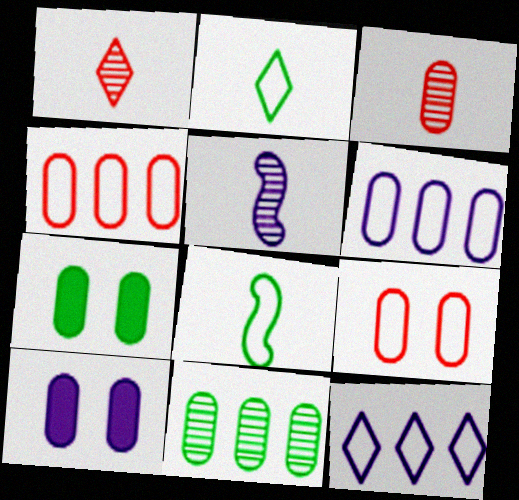[[3, 6, 7], 
[5, 10, 12], 
[8, 9, 12]]